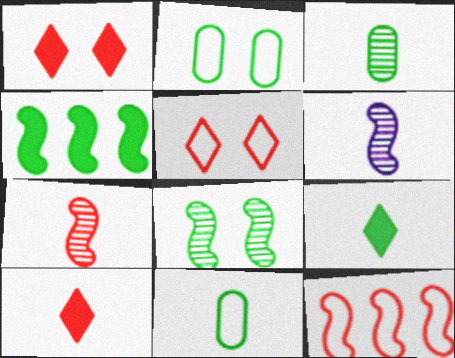[[6, 10, 11]]